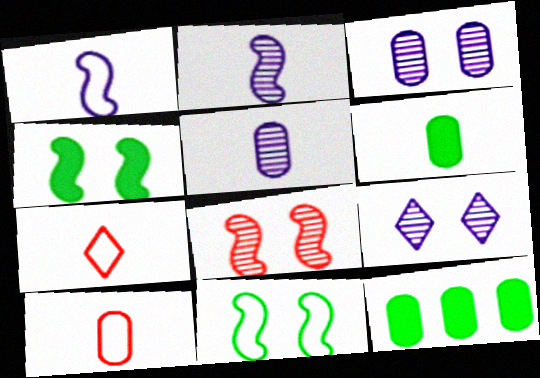[[2, 6, 7], 
[3, 10, 12], 
[5, 6, 10]]